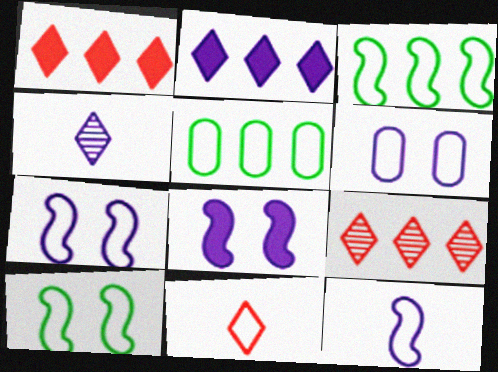[[3, 6, 11], 
[5, 7, 11]]